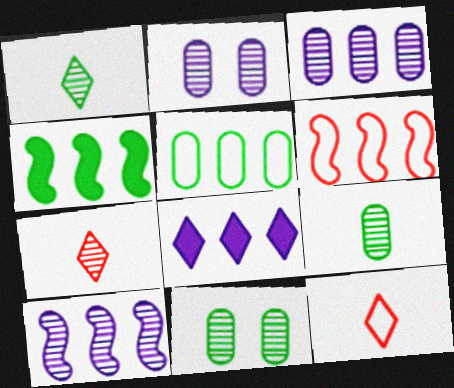[[2, 4, 12], 
[4, 6, 10], 
[7, 10, 11]]